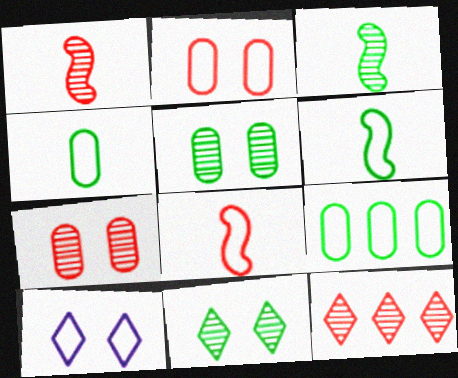[[1, 7, 12], 
[8, 9, 10]]